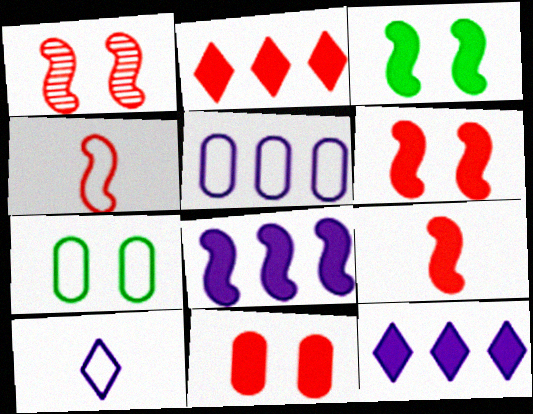[[2, 9, 11], 
[3, 8, 9]]